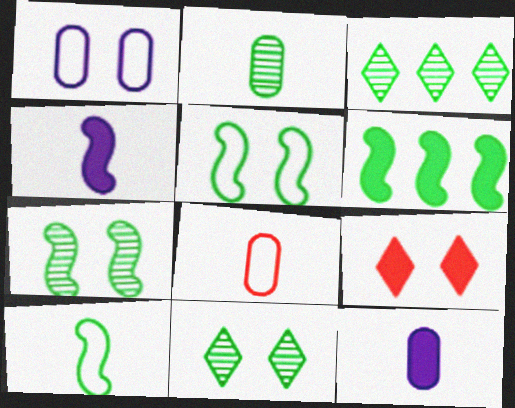[[1, 7, 9], 
[2, 3, 7], 
[2, 8, 12], 
[6, 7, 10], 
[6, 9, 12]]